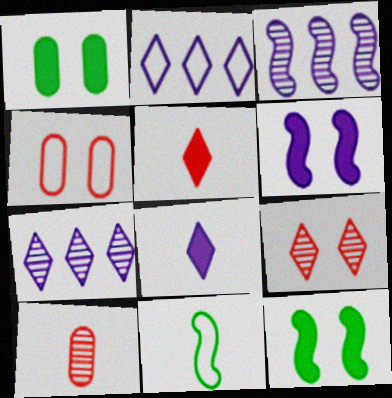[[2, 4, 11], 
[2, 10, 12], 
[8, 10, 11]]